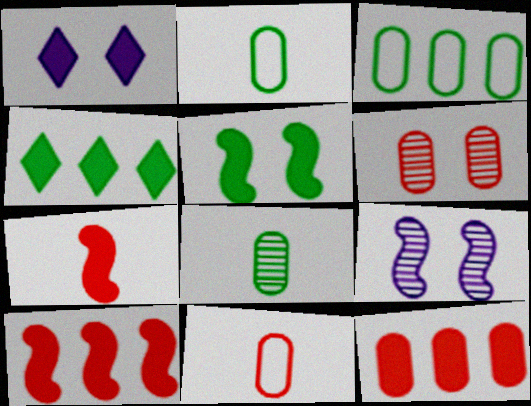[[4, 9, 11], 
[6, 11, 12]]